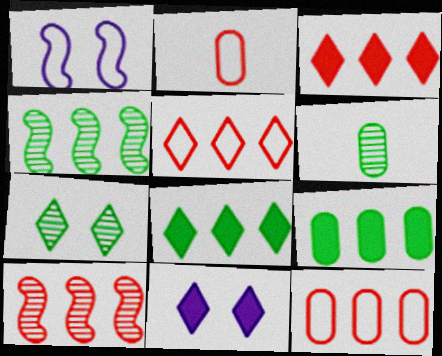[[1, 3, 6], 
[2, 4, 11], 
[3, 10, 12], 
[4, 6, 7]]